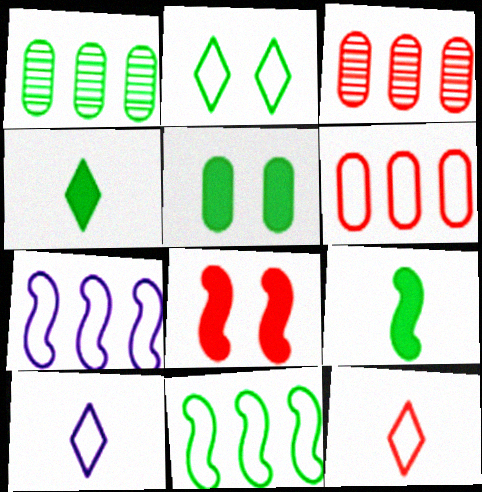[[1, 2, 9], 
[1, 8, 10], 
[3, 8, 12]]